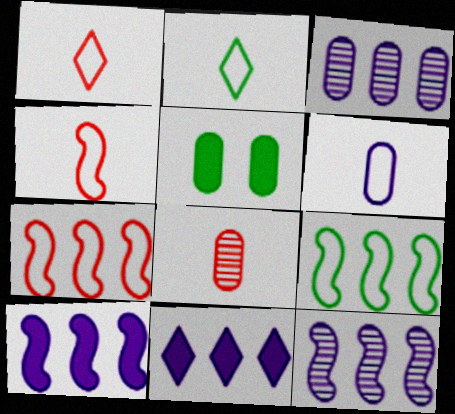[[1, 5, 12], 
[2, 4, 6]]